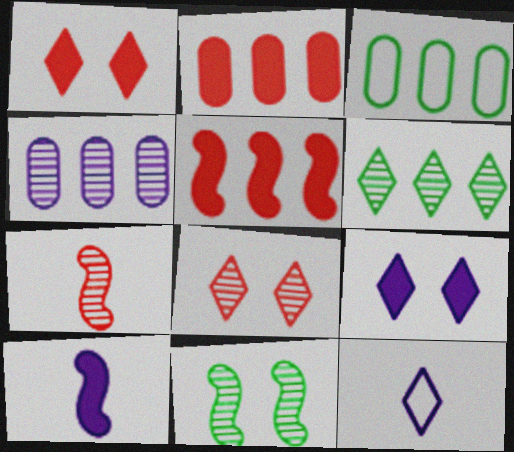[[1, 6, 12], 
[2, 3, 4], 
[2, 11, 12], 
[3, 7, 9], 
[3, 8, 10]]